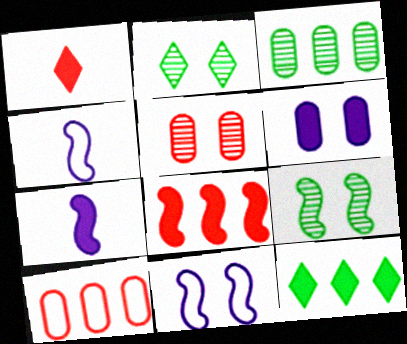[[1, 3, 11], 
[2, 7, 10], 
[4, 5, 12], 
[4, 8, 9]]